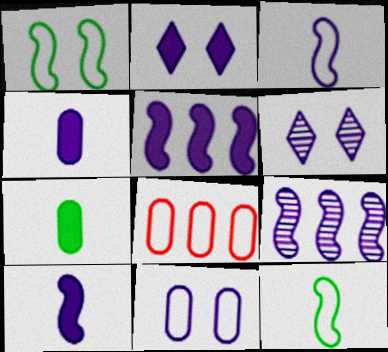[[2, 4, 5]]